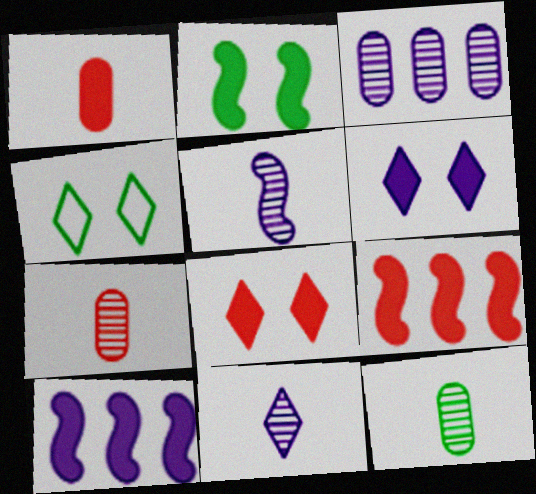[[1, 8, 9], 
[4, 7, 10]]